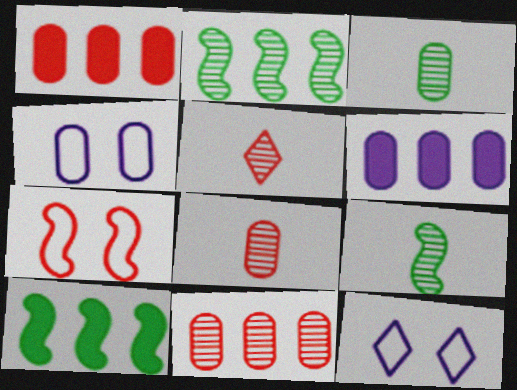[[1, 3, 4], 
[1, 5, 7], 
[1, 9, 12], 
[4, 5, 10], 
[8, 10, 12]]